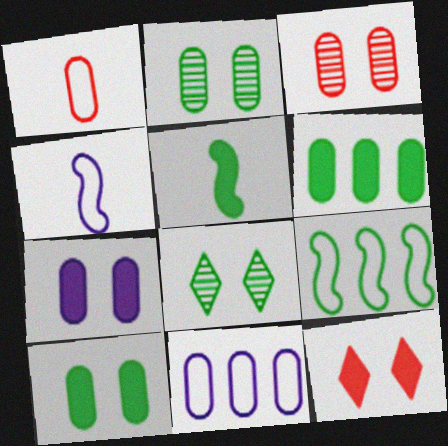[]